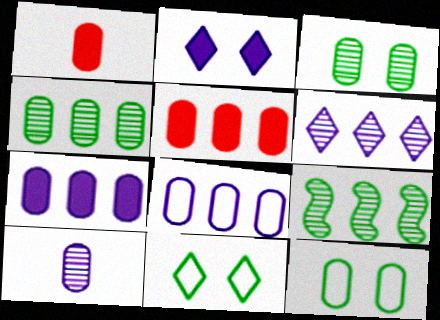[[1, 3, 8], 
[4, 5, 8], 
[5, 10, 12]]